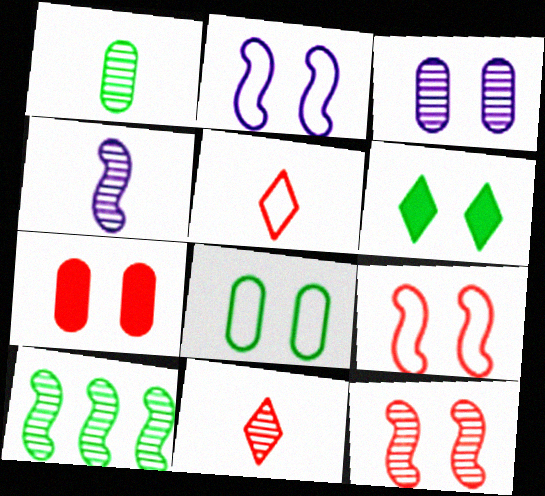[[1, 4, 11], 
[3, 6, 9], 
[3, 7, 8], 
[3, 10, 11], 
[4, 10, 12]]